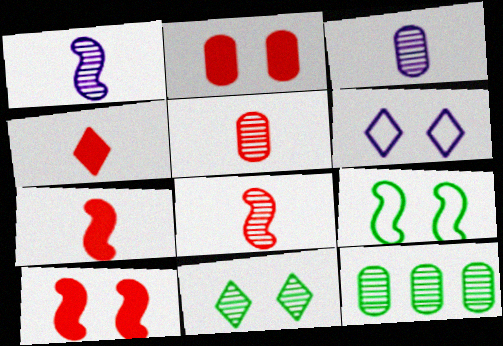[[6, 7, 12]]